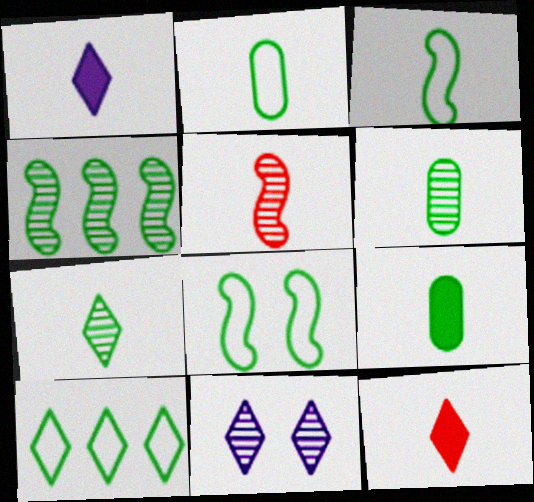[[1, 2, 5], 
[2, 6, 9], 
[2, 8, 10], 
[3, 7, 9], 
[10, 11, 12]]